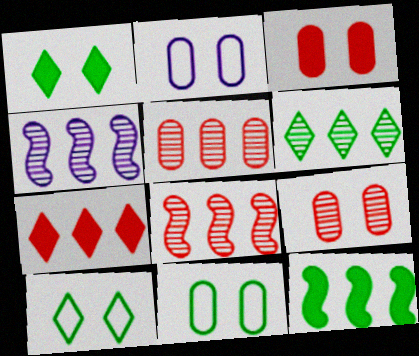[[4, 5, 6]]